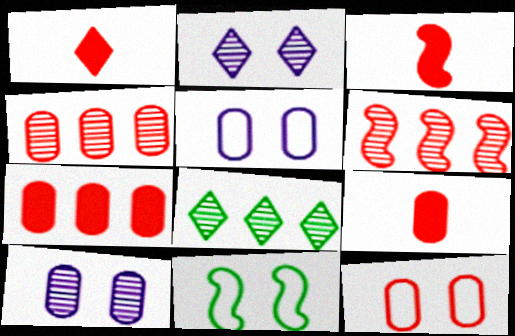[[1, 3, 9], 
[1, 6, 12], 
[3, 5, 8], 
[4, 9, 12]]